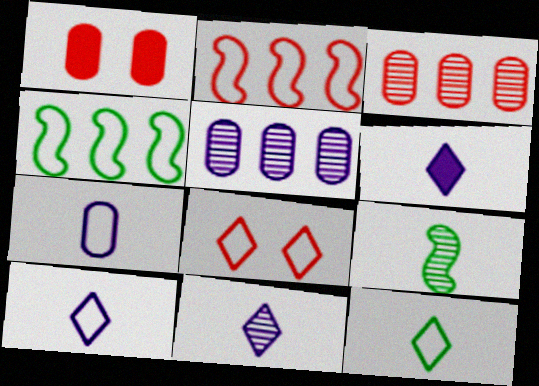[[1, 4, 11], 
[4, 7, 8], 
[6, 10, 11]]